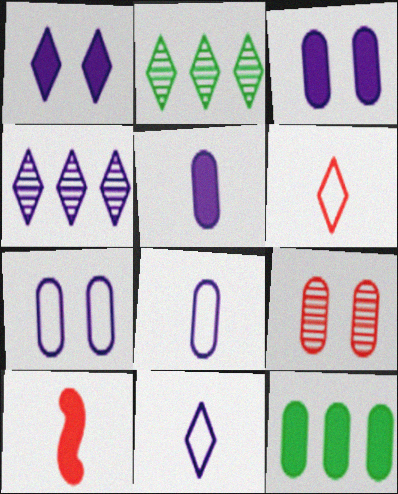[[1, 2, 6], 
[1, 4, 11], 
[1, 10, 12], 
[2, 7, 10], 
[8, 9, 12]]